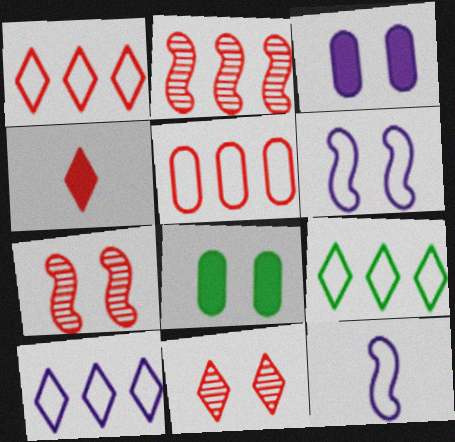[[1, 4, 11], 
[1, 9, 10], 
[4, 5, 7], 
[6, 8, 11]]